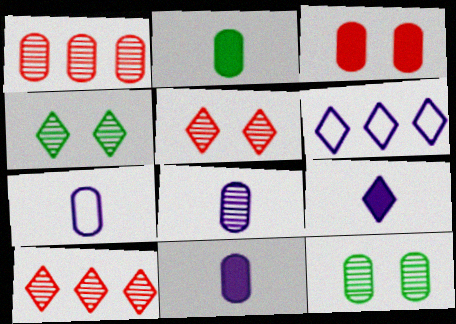[[1, 8, 12], 
[7, 8, 11]]